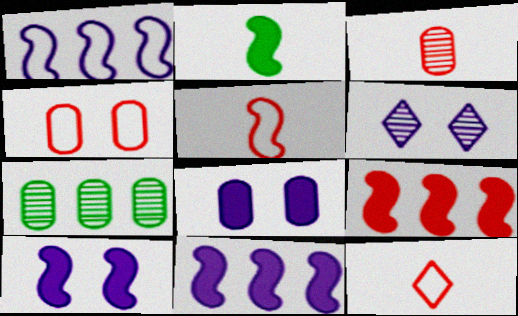[[2, 9, 10], 
[7, 10, 12]]